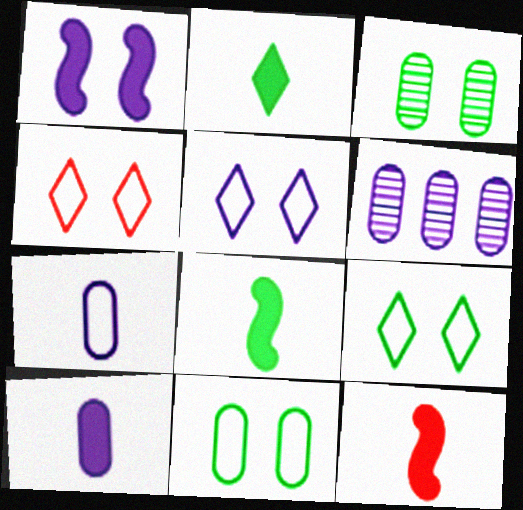[[1, 3, 4], 
[2, 10, 12], 
[4, 5, 9], 
[4, 6, 8], 
[6, 9, 12]]